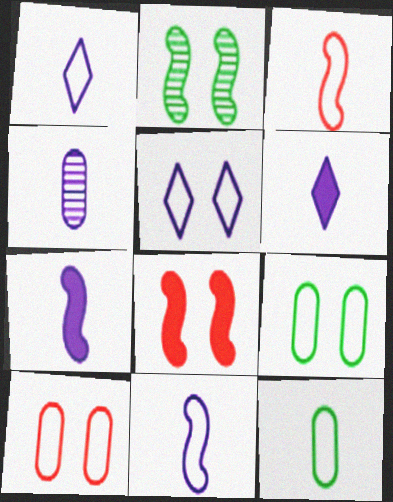[[1, 3, 12], 
[1, 4, 7], 
[4, 6, 11]]